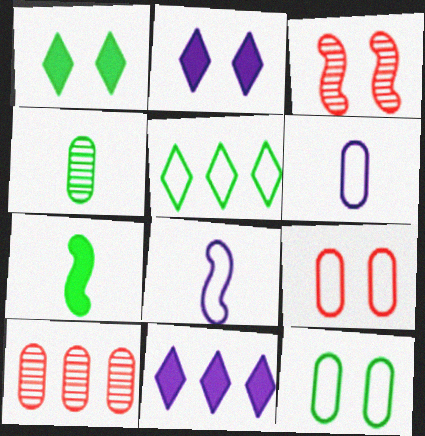[[1, 8, 10], 
[2, 3, 12], 
[5, 8, 9]]